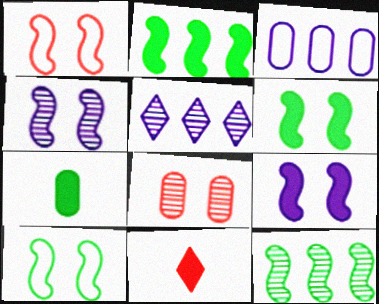[[1, 4, 6], 
[1, 5, 7], 
[3, 7, 8]]